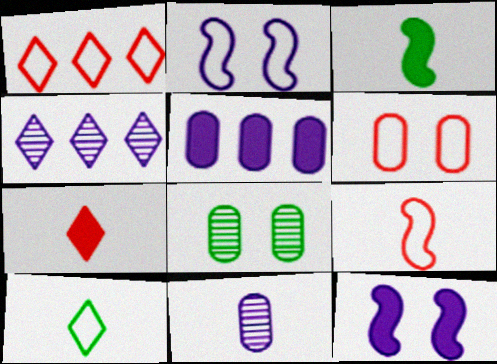[[1, 6, 9], 
[3, 4, 6]]